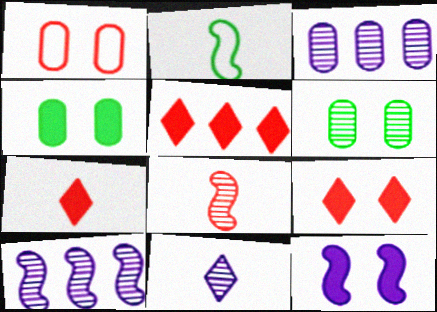[[1, 5, 8], 
[2, 3, 9], 
[4, 9, 12], 
[5, 7, 9]]